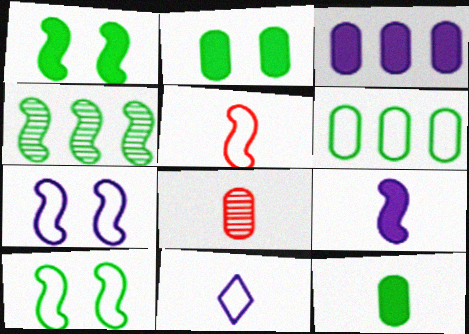[]